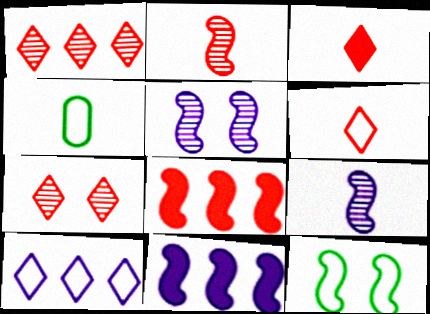[[2, 11, 12], 
[3, 4, 9], 
[4, 7, 11], 
[8, 9, 12]]